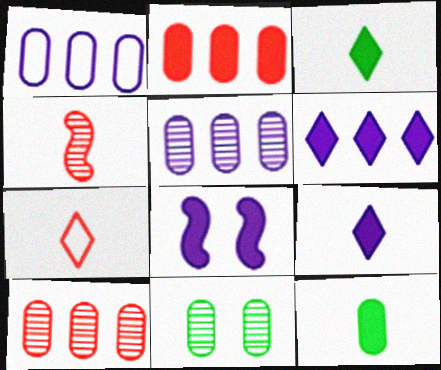[[2, 3, 8]]